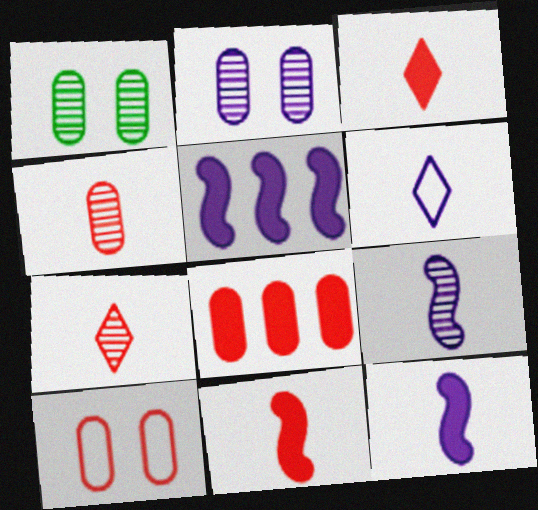[[2, 5, 6], 
[4, 8, 10]]